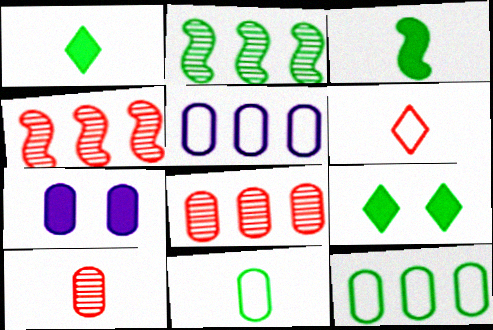[[2, 6, 7], 
[2, 9, 11], 
[7, 8, 11], 
[7, 10, 12]]